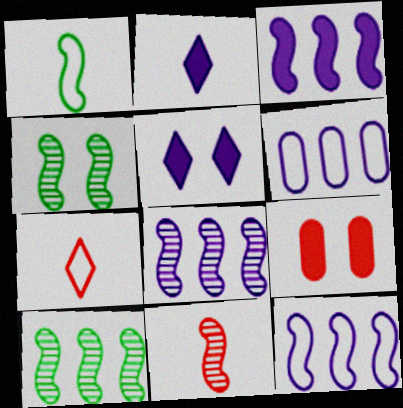[[3, 8, 12], 
[4, 8, 11]]